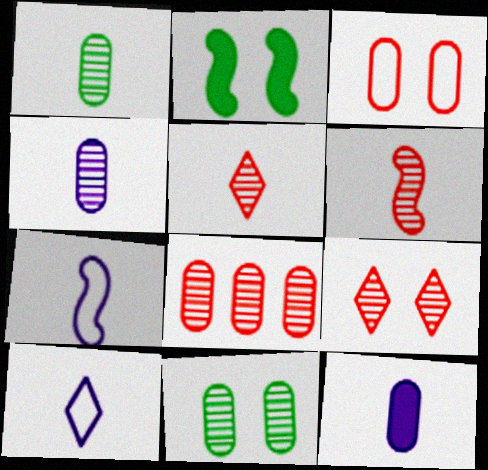[[2, 8, 10], 
[4, 8, 11], 
[6, 8, 9]]